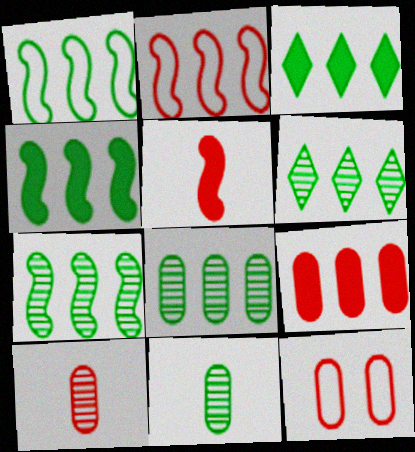[[1, 3, 8], 
[1, 4, 7], 
[6, 7, 8], 
[9, 10, 12]]